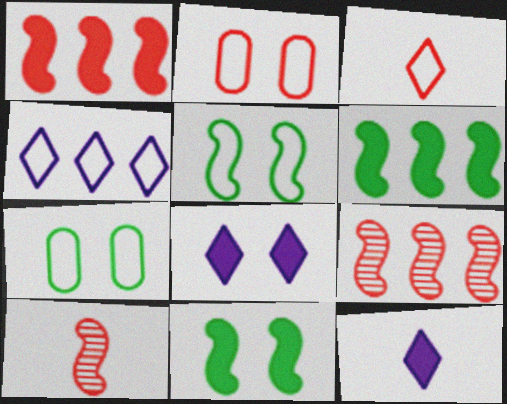[[7, 9, 12]]